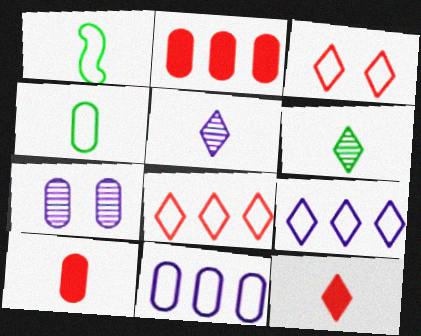[[1, 3, 11], 
[1, 5, 10], 
[2, 4, 7]]